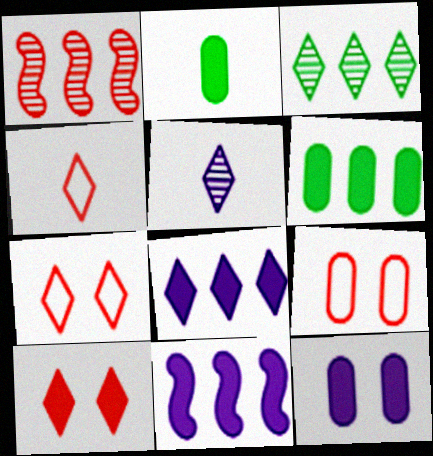[[2, 10, 11]]